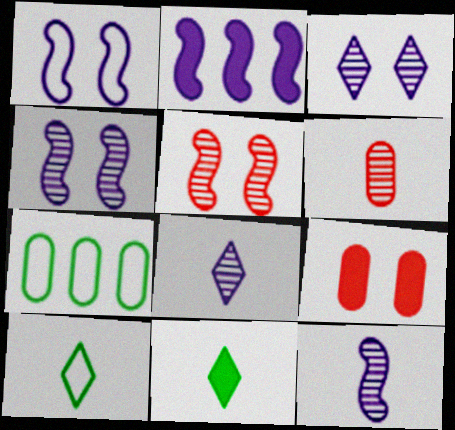[[1, 2, 12], 
[2, 9, 11]]